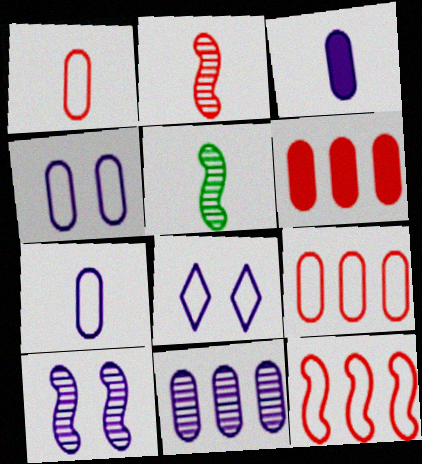[[3, 4, 11], 
[5, 6, 8]]